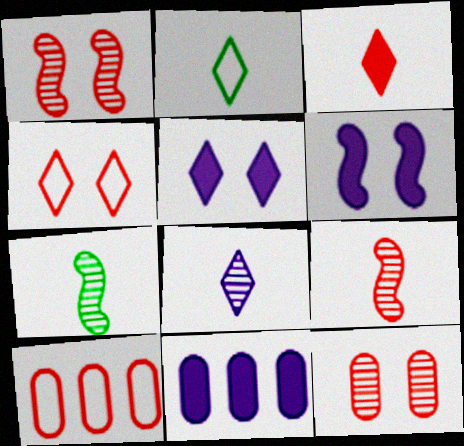[[1, 2, 11], 
[1, 3, 10], 
[2, 3, 8], 
[4, 7, 11], 
[5, 7, 10]]